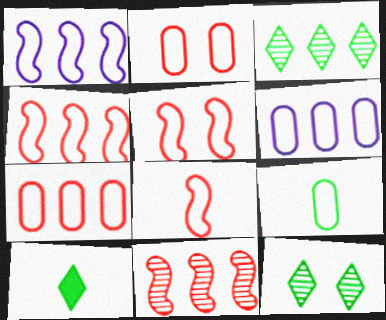[[2, 6, 9], 
[4, 5, 8]]